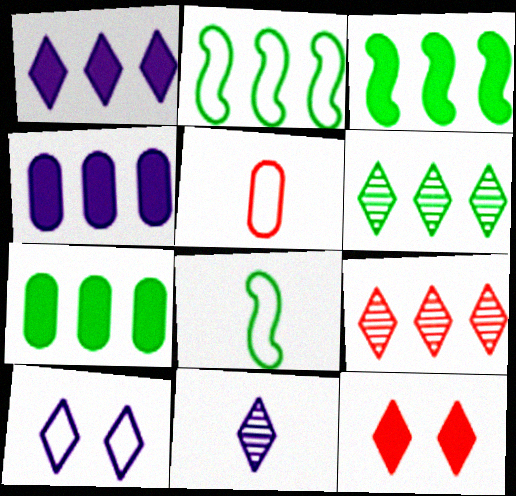[[1, 10, 11], 
[2, 4, 9], 
[2, 5, 10], 
[2, 6, 7]]